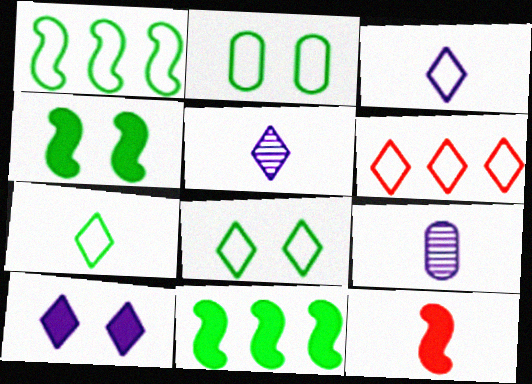[[1, 2, 7], 
[3, 6, 8], 
[4, 6, 9], 
[7, 9, 12]]